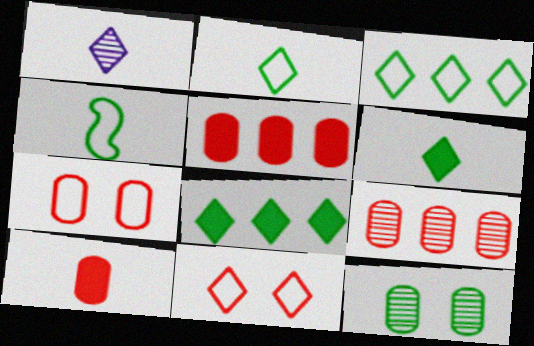[[1, 4, 10], 
[1, 8, 11], 
[4, 8, 12], 
[7, 9, 10]]